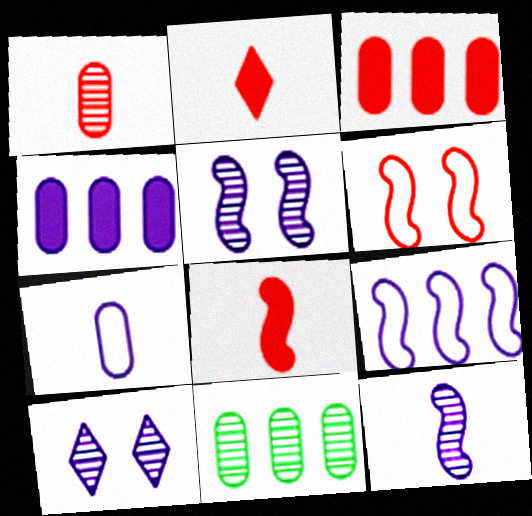[]